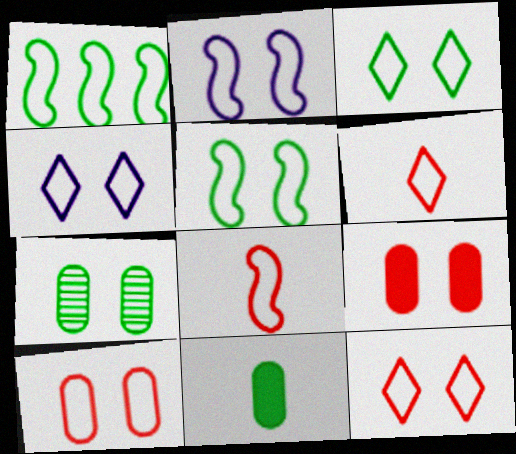[[1, 2, 8], 
[2, 3, 10], 
[3, 4, 12], 
[4, 5, 10]]